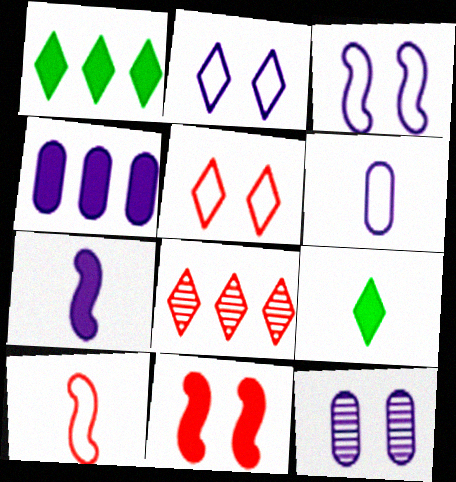[[1, 10, 12], 
[2, 8, 9], 
[4, 6, 12], 
[4, 9, 11]]